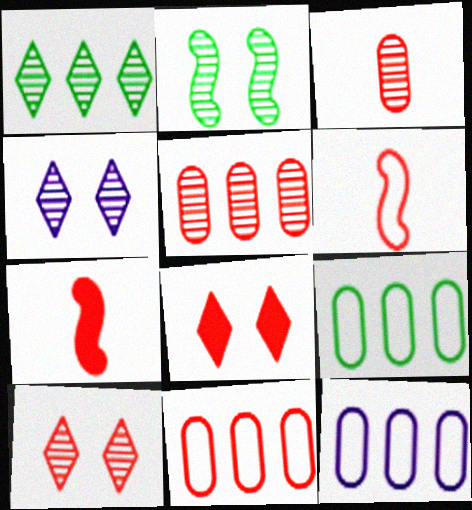[[4, 7, 9], 
[5, 6, 8], 
[7, 10, 11], 
[9, 11, 12]]